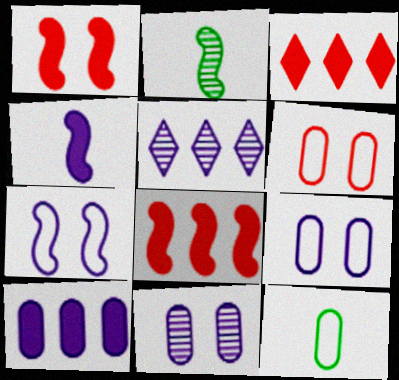[[1, 5, 12], 
[2, 3, 9], 
[2, 7, 8], 
[4, 5, 9]]